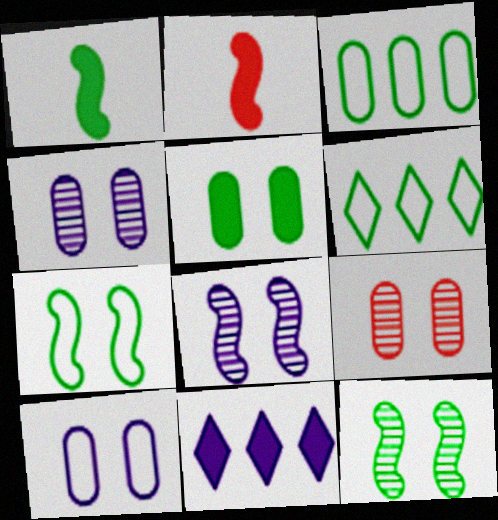[[2, 4, 6], 
[2, 5, 11], 
[5, 9, 10]]